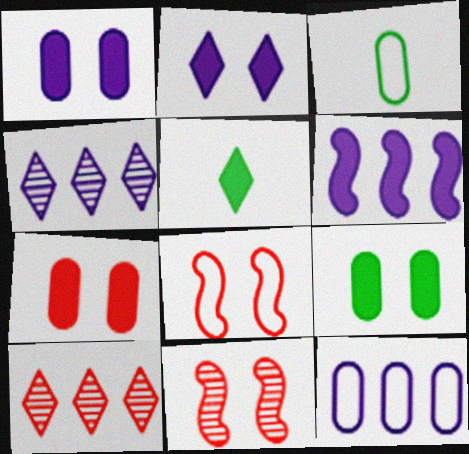[[1, 7, 9], 
[4, 6, 12], 
[5, 6, 7], 
[5, 11, 12]]